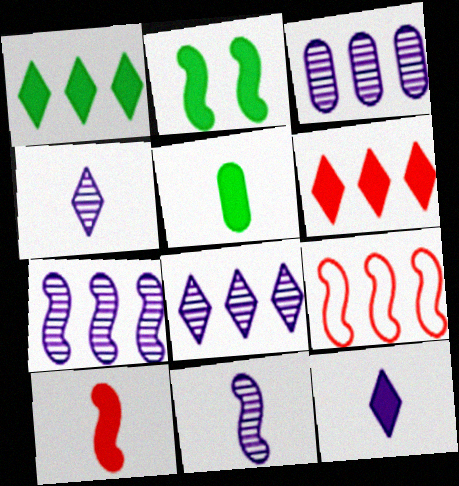[[1, 2, 5], 
[1, 3, 9], 
[2, 9, 11], 
[3, 7, 8], 
[5, 10, 12]]